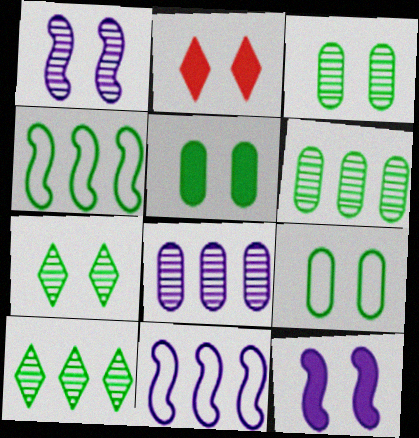[[1, 2, 9], 
[2, 5, 12], 
[3, 5, 9]]